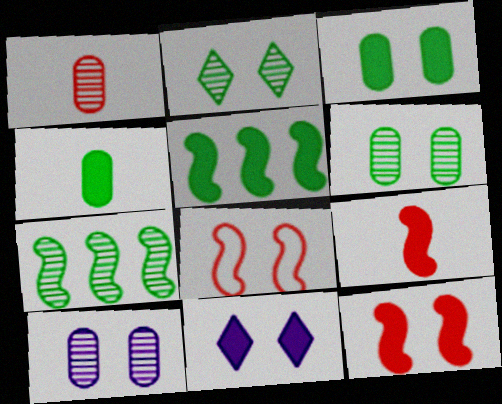[[3, 11, 12], 
[6, 8, 11]]